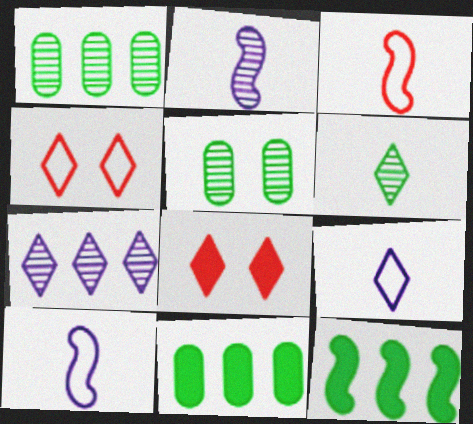[[1, 8, 10], 
[2, 4, 11]]